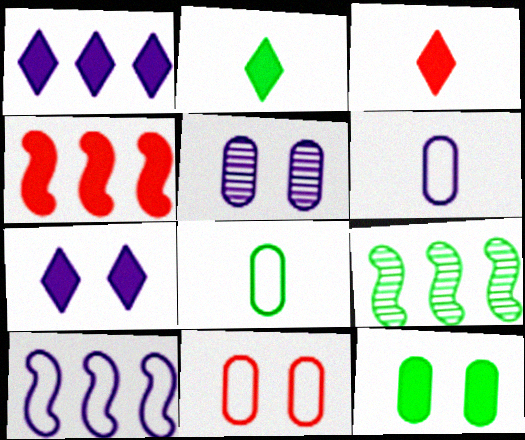[[4, 9, 10], 
[5, 11, 12]]